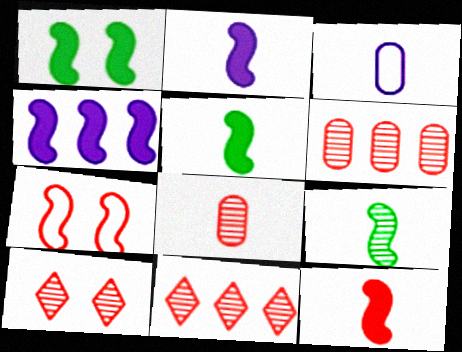[[1, 3, 11], 
[1, 4, 12], 
[2, 5, 12], 
[4, 7, 9]]